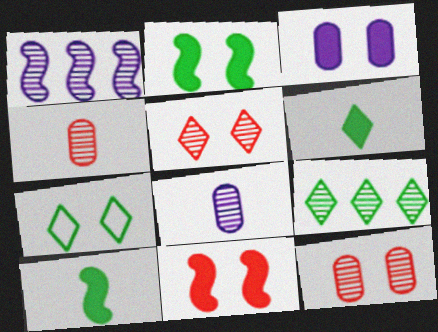[[6, 7, 9]]